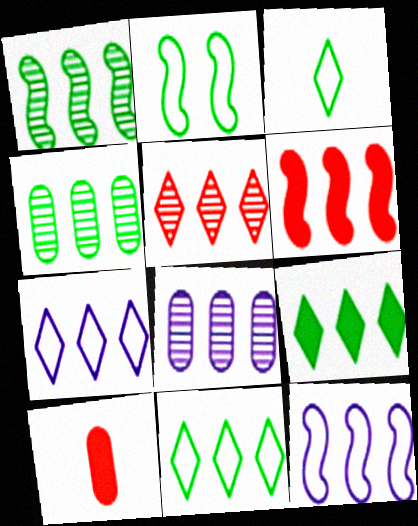[[1, 5, 8], 
[1, 6, 12], 
[4, 6, 7], 
[5, 7, 9], 
[6, 8, 11]]